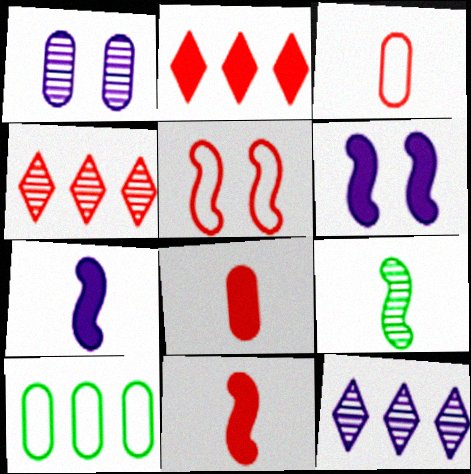[[1, 4, 9], 
[1, 8, 10], 
[4, 5, 8]]